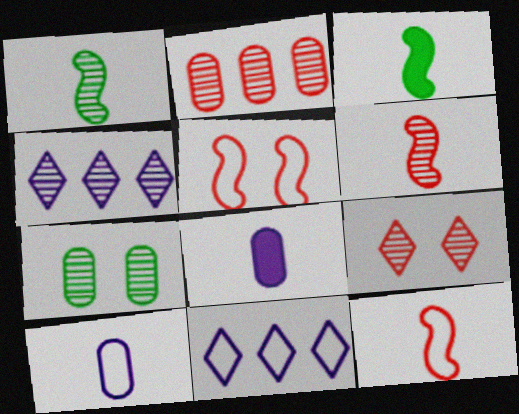[[2, 6, 9], 
[4, 6, 7]]